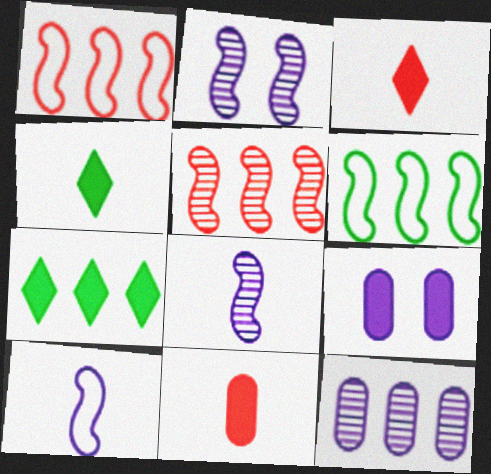[[1, 7, 12]]